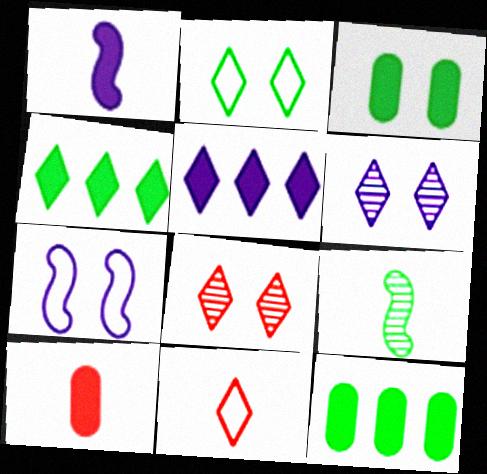[[2, 9, 12], 
[3, 7, 8], 
[4, 6, 11]]